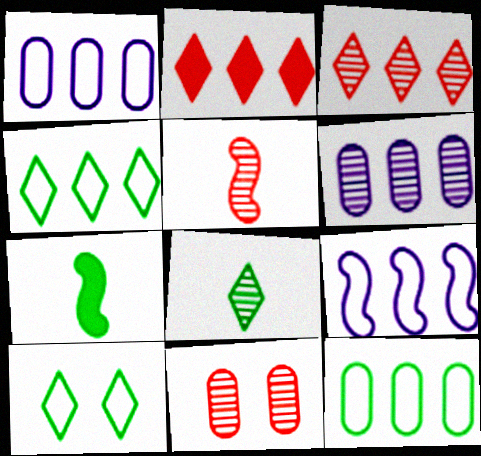[[3, 5, 11]]